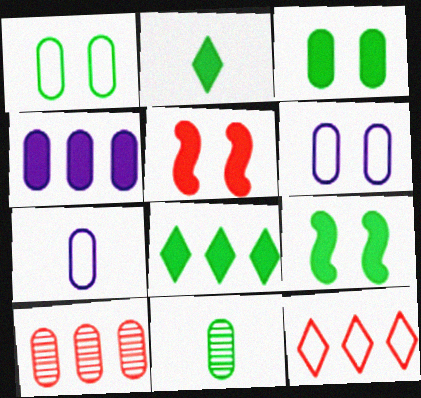[[2, 4, 5], 
[3, 7, 10]]